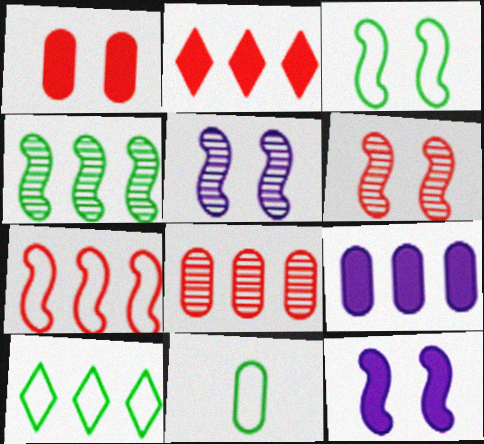[[2, 5, 11], 
[2, 7, 8], 
[3, 6, 12], 
[3, 10, 11]]